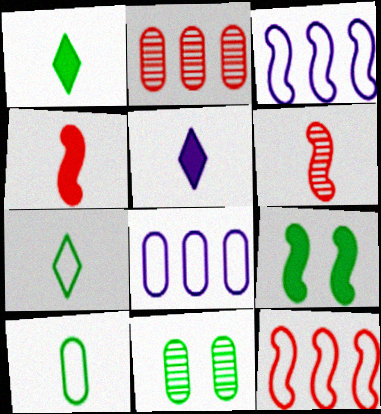[[3, 6, 9], 
[5, 6, 10], 
[5, 11, 12]]